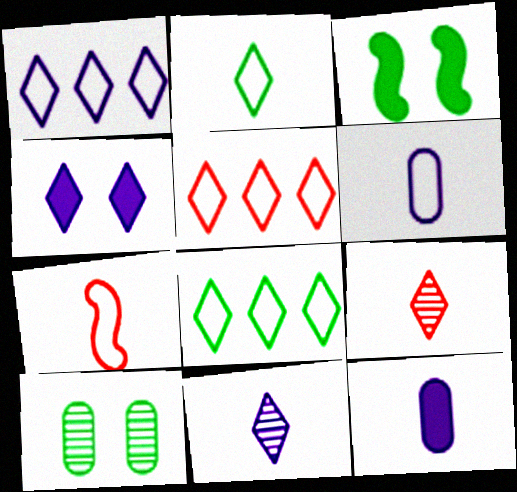[[1, 4, 11], 
[1, 5, 8], 
[2, 6, 7], 
[4, 8, 9]]